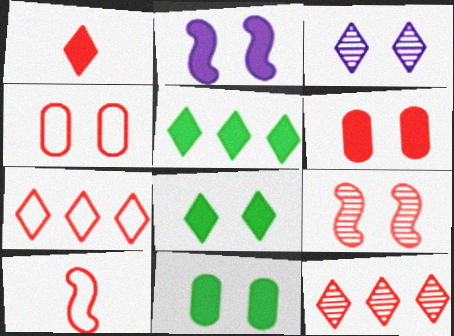[[2, 6, 8], 
[4, 7, 10], 
[6, 10, 12]]